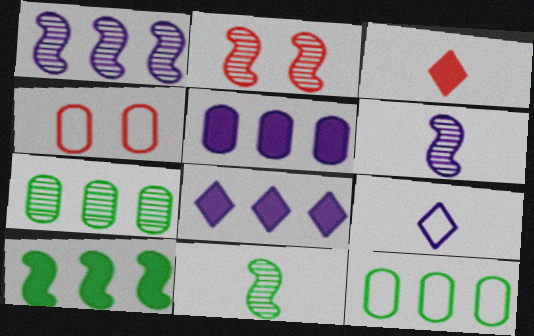[[1, 2, 11], 
[4, 8, 11]]